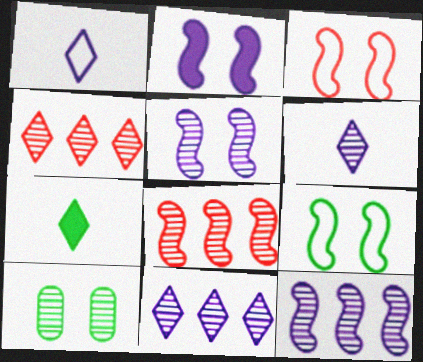[[6, 8, 10]]